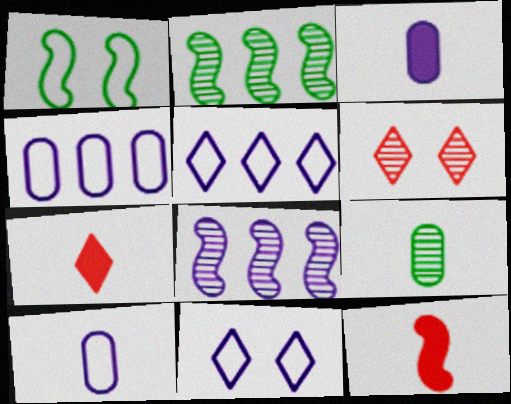[[1, 8, 12], 
[3, 8, 11], 
[6, 8, 9]]